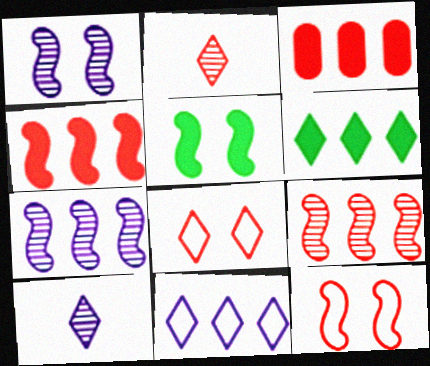[[1, 5, 12], 
[2, 3, 12], 
[6, 8, 10]]